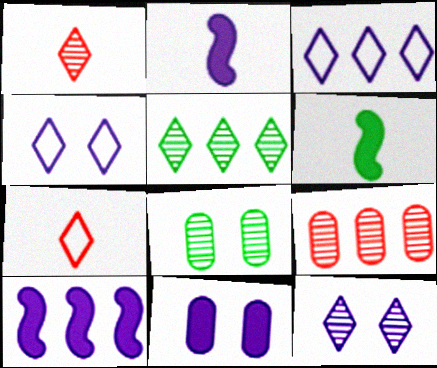[[1, 5, 12], 
[4, 6, 9], 
[7, 8, 10]]